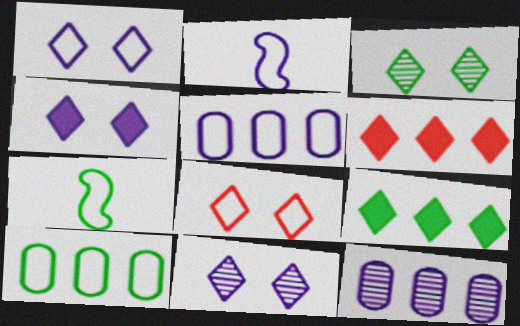[[1, 2, 5], 
[1, 4, 11], 
[2, 4, 12], 
[2, 8, 10], 
[3, 4, 8], 
[5, 7, 8]]